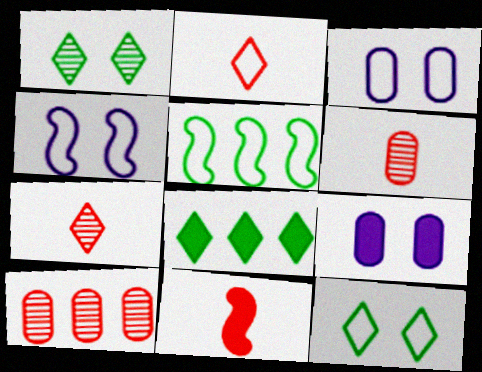[[2, 3, 5], 
[2, 6, 11], 
[4, 6, 8], 
[5, 7, 9], 
[8, 9, 11]]